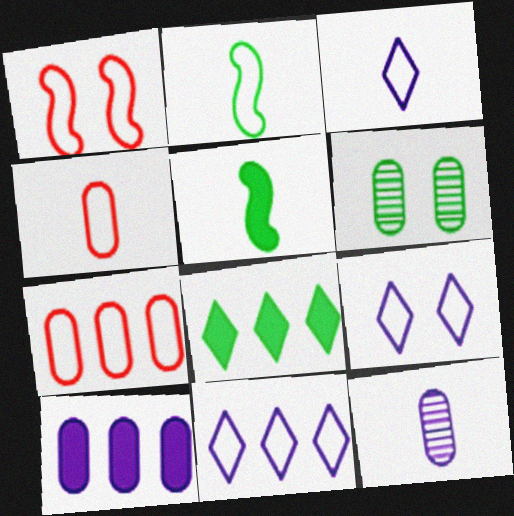[[1, 8, 12], 
[2, 3, 4], 
[2, 6, 8], 
[2, 7, 9], 
[3, 9, 11], 
[4, 6, 10]]